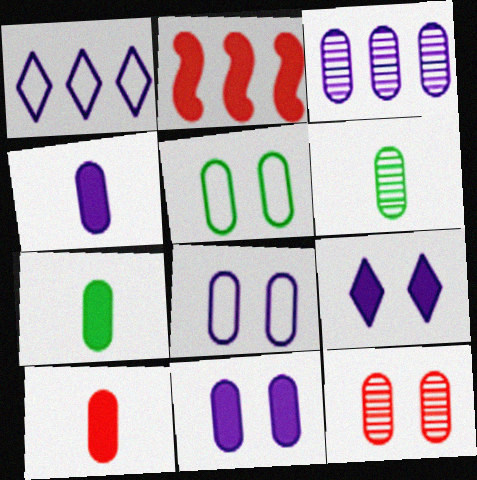[[2, 7, 9], 
[3, 4, 8], 
[3, 5, 10], 
[3, 6, 12], 
[4, 7, 10], 
[5, 11, 12]]